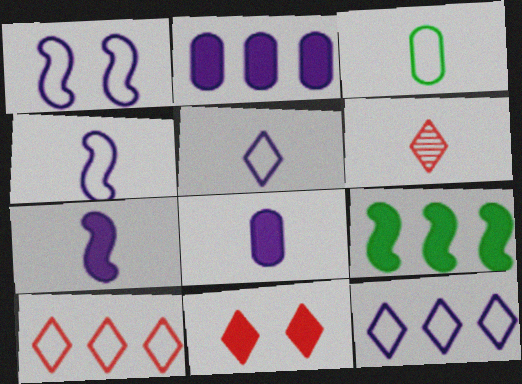[[1, 3, 10], 
[3, 6, 7], 
[6, 10, 11], 
[8, 9, 11]]